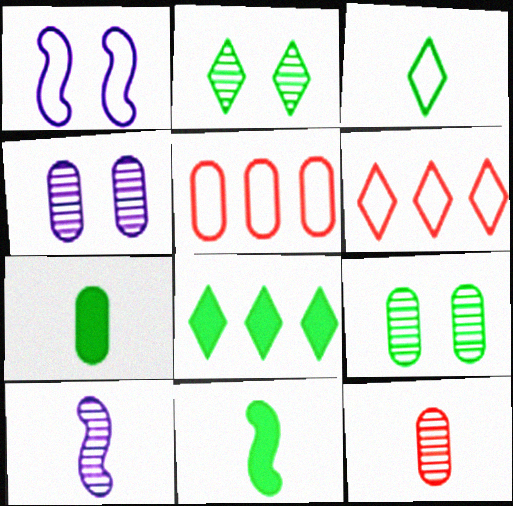[[1, 3, 5], 
[1, 8, 12], 
[2, 3, 8], 
[4, 5, 7], 
[4, 6, 11]]